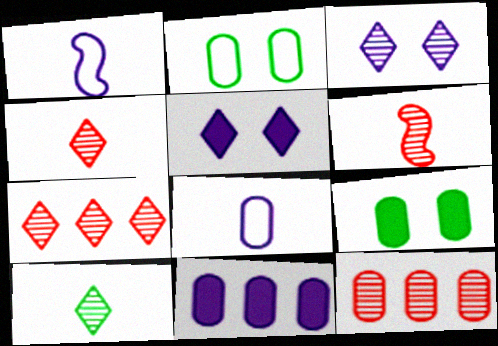[[1, 3, 11], 
[1, 7, 9], 
[3, 7, 10], 
[8, 9, 12]]